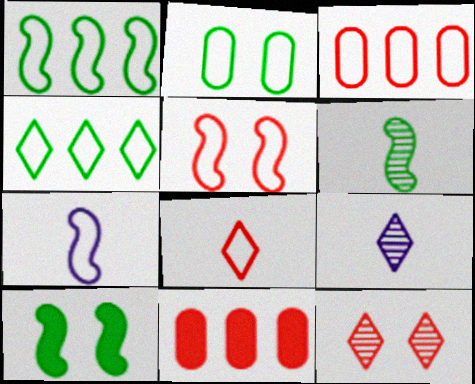[[1, 5, 7], 
[1, 6, 10], 
[3, 5, 8], 
[3, 9, 10]]